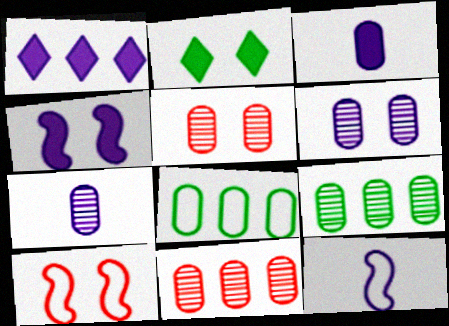[[1, 3, 4], 
[1, 6, 12], 
[2, 6, 10], 
[2, 11, 12], 
[3, 5, 8], 
[5, 7, 9]]